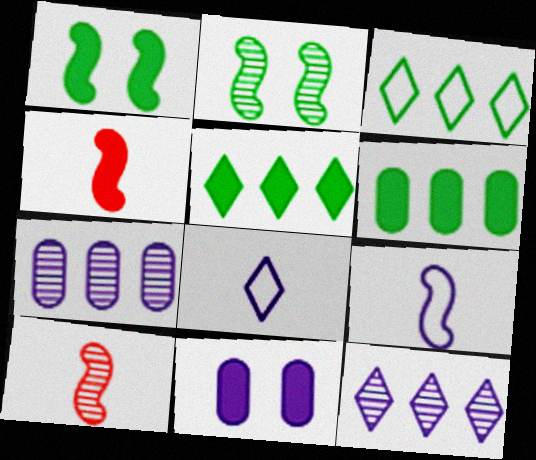[[3, 10, 11], 
[4, 5, 11], 
[9, 11, 12]]